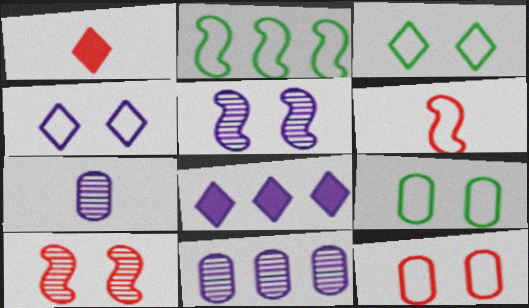[]